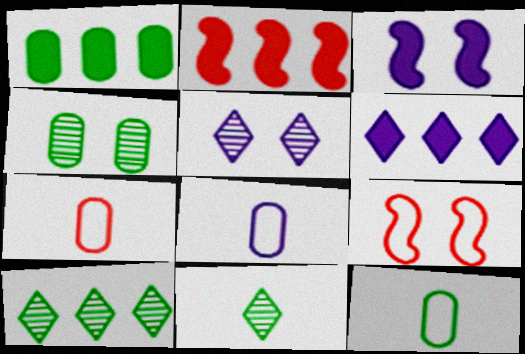[[1, 2, 6], 
[1, 4, 12], 
[2, 5, 12], 
[3, 7, 10], 
[7, 8, 12]]